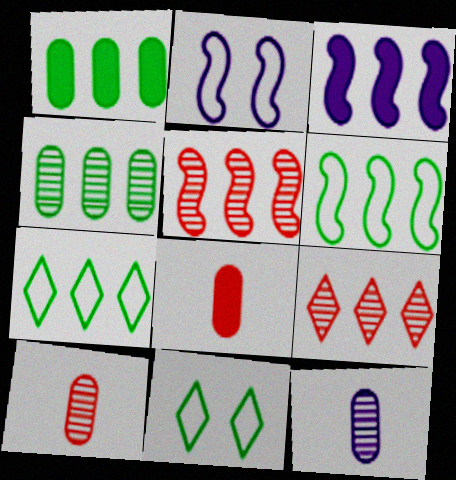[[3, 5, 6], 
[3, 10, 11]]